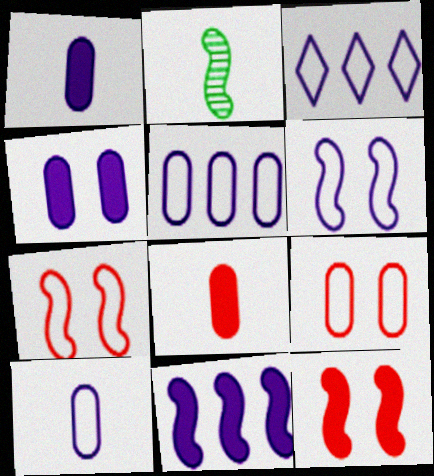[[2, 7, 11], 
[3, 6, 10]]